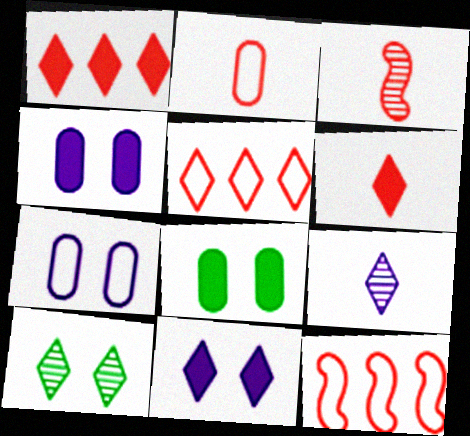[[2, 3, 6], 
[8, 9, 12]]